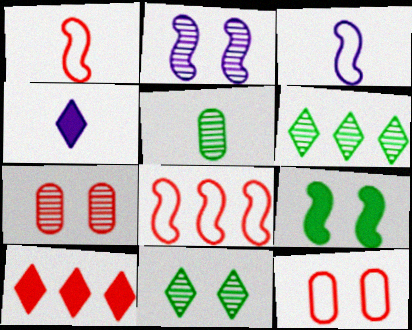[[1, 4, 5], 
[1, 7, 10], 
[2, 7, 11]]